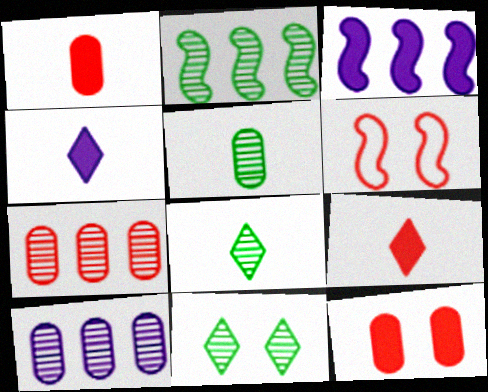[[2, 5, 11], 
[6, 7, 9]]